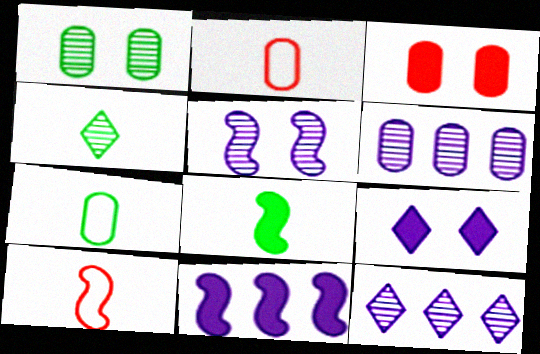[[3, 6, 7], 
[4, 7, 8]]